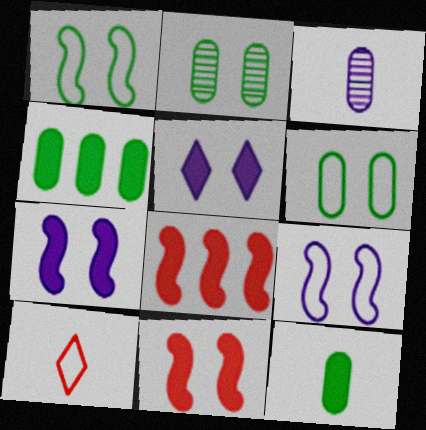[[5, 8, 12]]